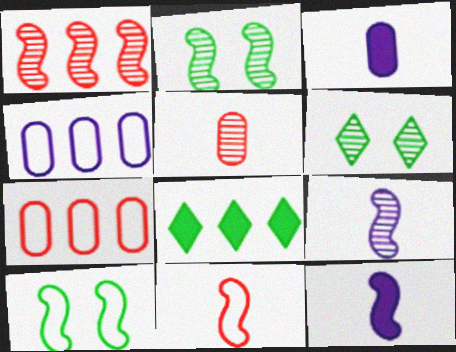[[1, 2, 9], 
[1, 4, 8], 
[1, 10, 12], 
[6, 7, 12]]